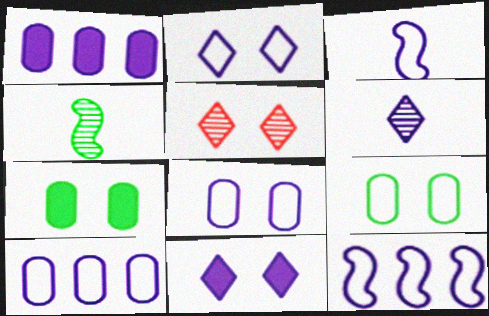[[2, 3, 10]]